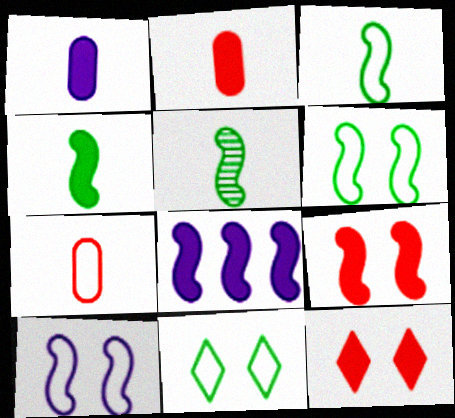[[3, 4, 5], 
[4, 8, 9]]